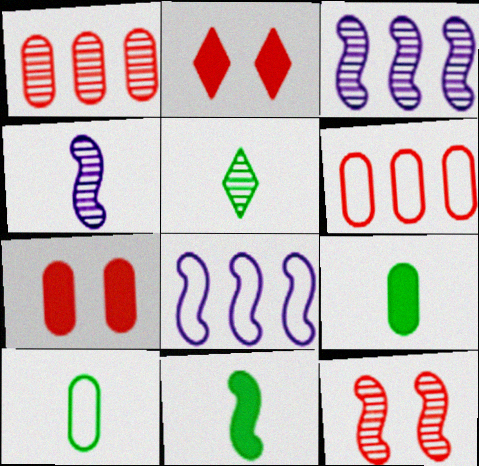[[2, 3, 10], 
[5, 7, 8], 
[5, 10, 11], 
[8, 11, 12]]